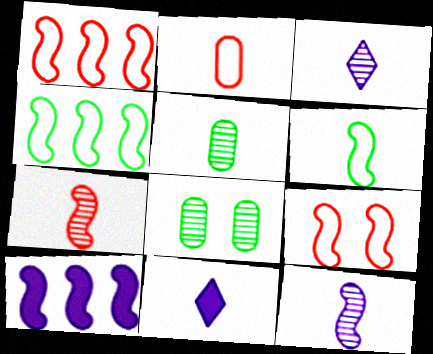[[1, 8, 11], 
[3, 5, 7]]